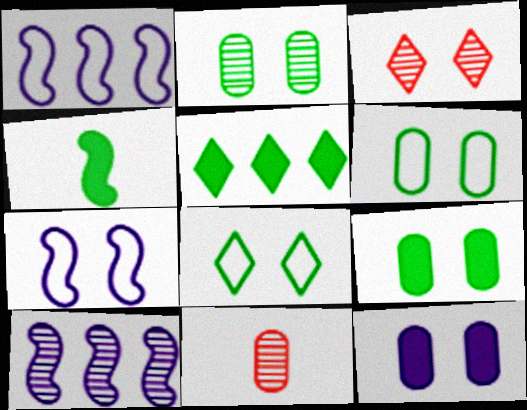[[2, 6, 9], 
[3, 7, 9], 
[4, 5, 9], 
[5, 7, 11]]